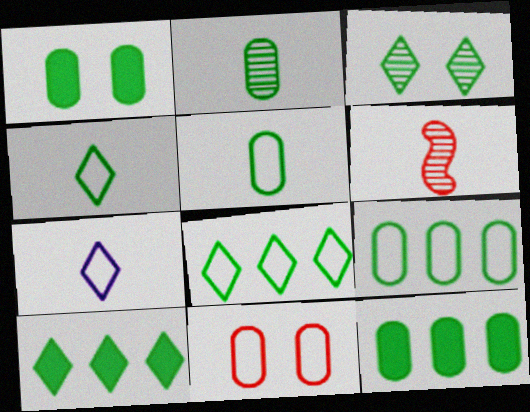[[1, 2, 9], 
[3, 4, 10]]